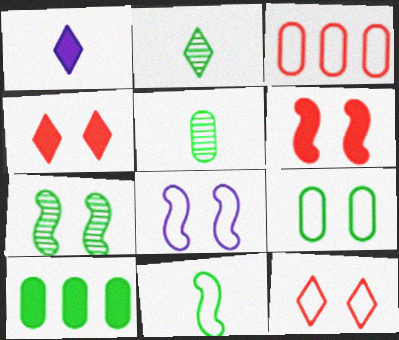[[1, 3, 7], 
[1, 6, 10], 
[5, 9, 10], 
[6, 7, 8], 
[8, 9, 12]]